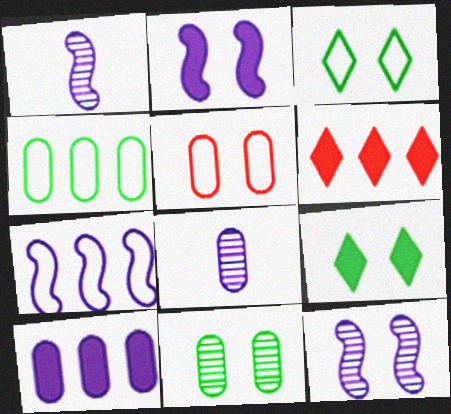[[1, 2, 7], 
[5, 9, 12]]